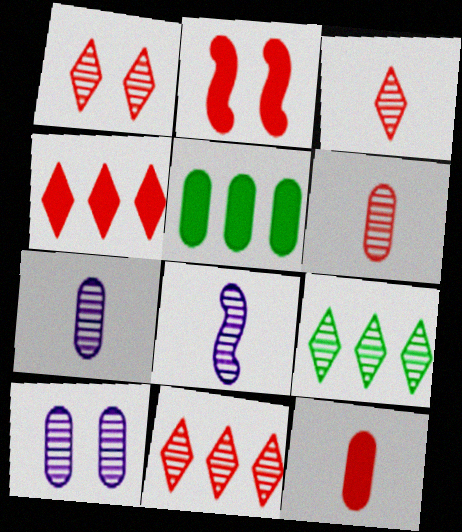[[1, 3, 11], 
[2, 4, 12]]